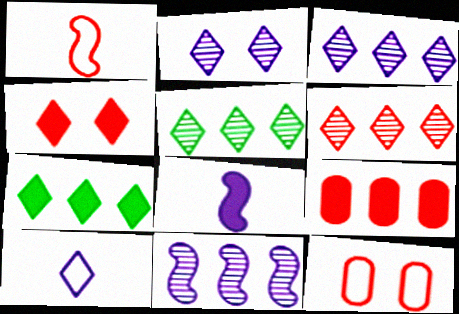[[3, 5, 6], 
[4, 5, 10], 
[5, 8, 12]]